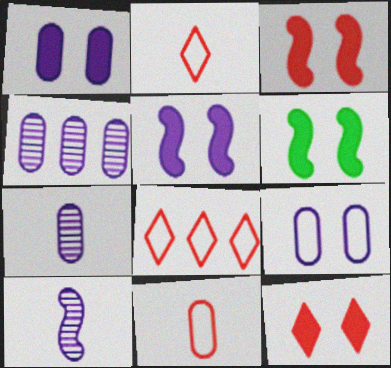[[1, 6, 12], 
[2, 4, 6], 
[3, 5, 6], 
[6, 7, 8]]